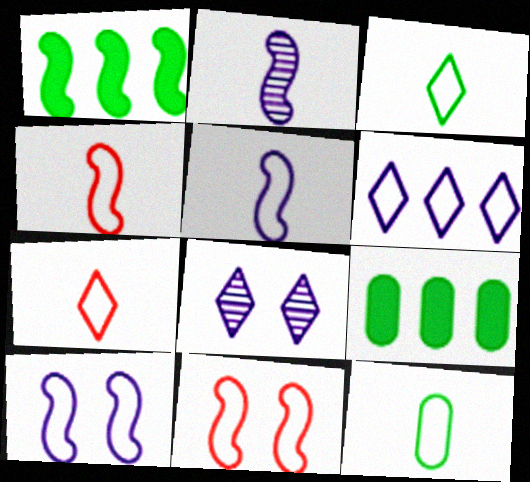[[1, 2, 11], 
[4, 8, 9], 
[5, 7, 12], 
[6, 11, 12]]